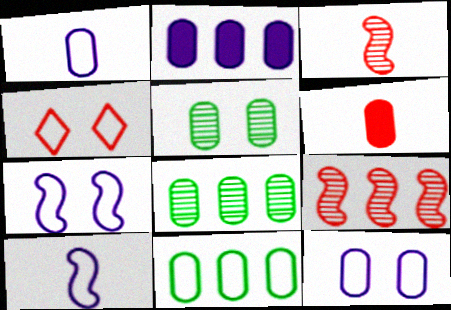[[4, 6, 9], 
[4, 10, 11], 
[6, 8, 12]]